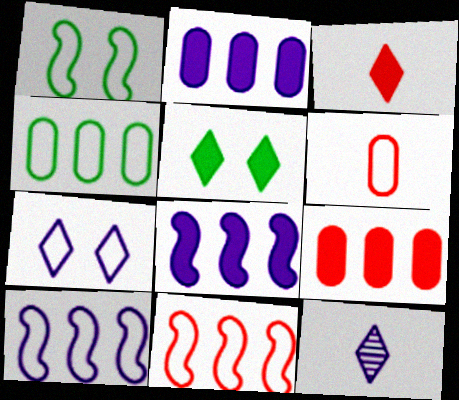[[1, 9, 12]]